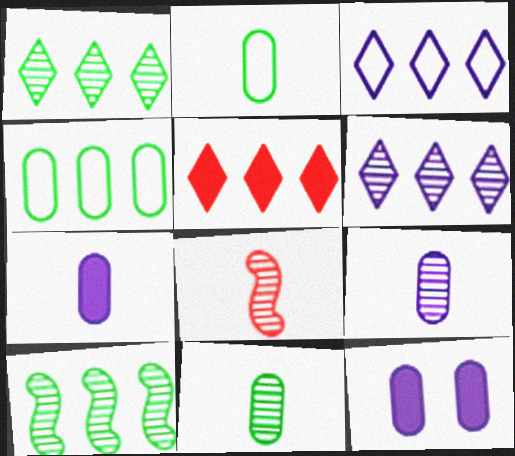[[1, 3, 5]]